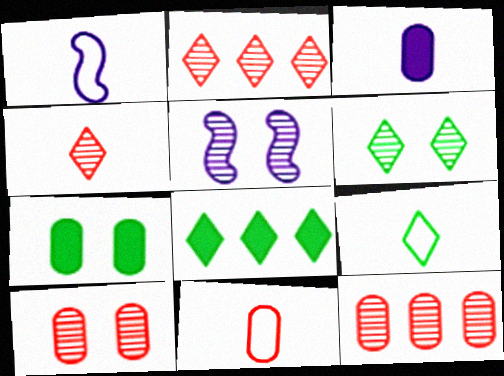[[1, 2, 7], 
[1, 8, 10], 
[1, 9, 11], 
[5, 6, 10], 
[5, 8, 11], 
[6, 8, 9]]